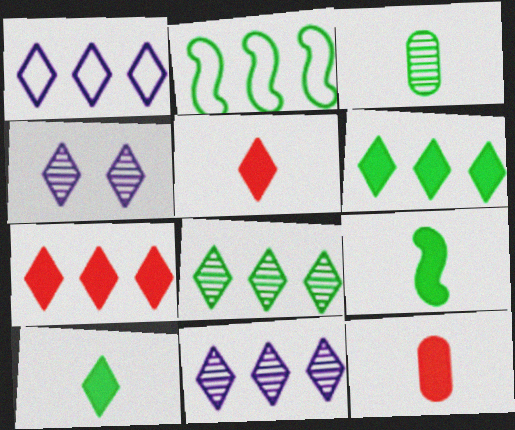[[1, 7, 8], 
[2, 4, 12]]